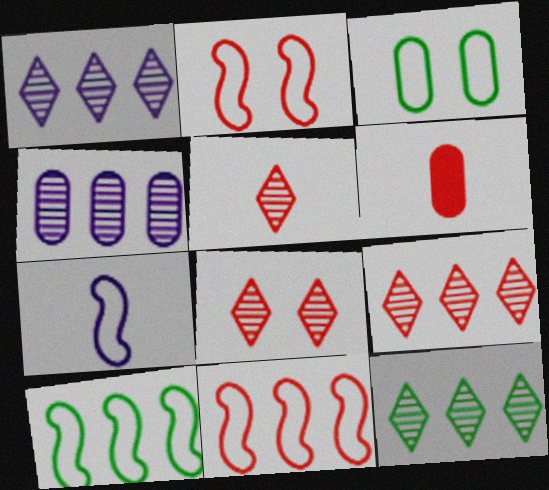[[1, 9, 12], 
[2, 6, 9], 
[2, 7, 10], 
[3, 4, 6], 
[5, 8, 9], 
[6, 8, 11]]